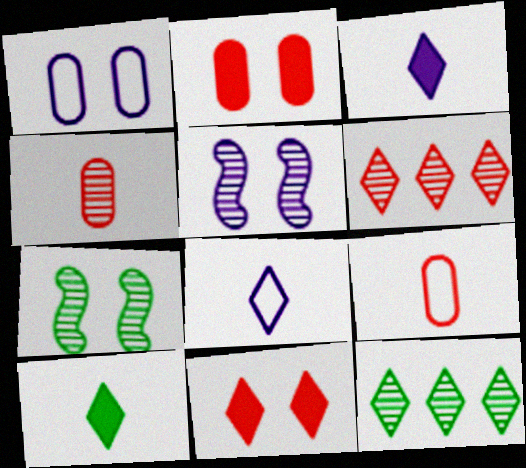[[1, 7, 11], 
[4, 5, 12], 
[8, 11, 12]]